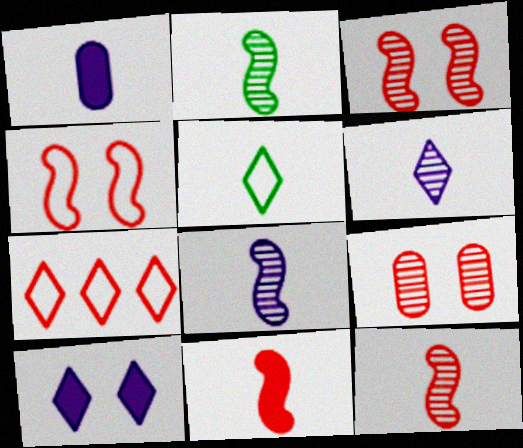[[1, 5, 12], 
[2, 8, 12], 
[7, 9, 11]]